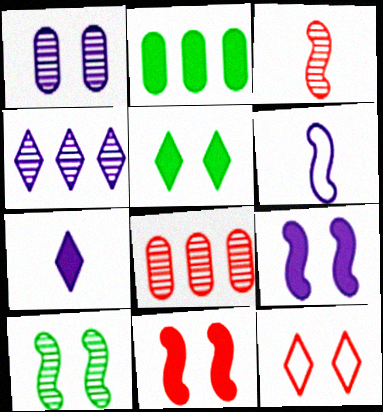[[2, 7, 11], 
[5, 6, 8]]